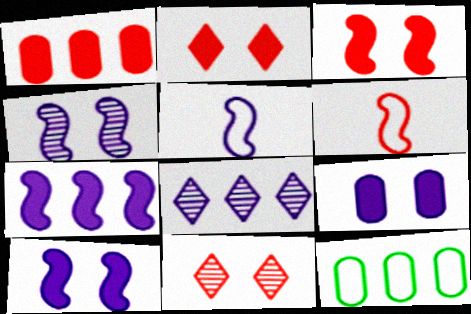[[1, 6, 11], 
[4, 5, 7], 
[5, 8, 9]]